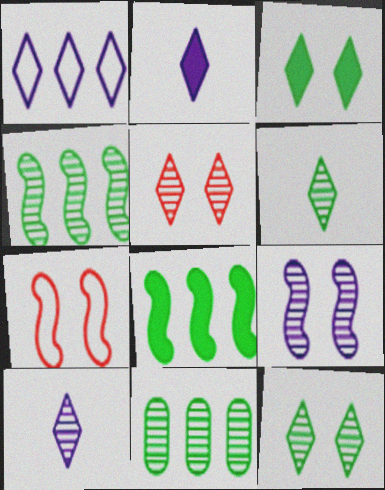[[2, 7, 11]]